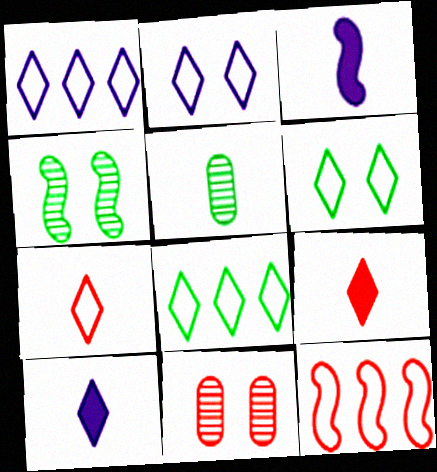[[1, 6, 7], 
[2, 7, 8], 
[3, 4, 12], 
[3, 5, 7], 
[3, 8, 11], 
[9, 11, 12]]